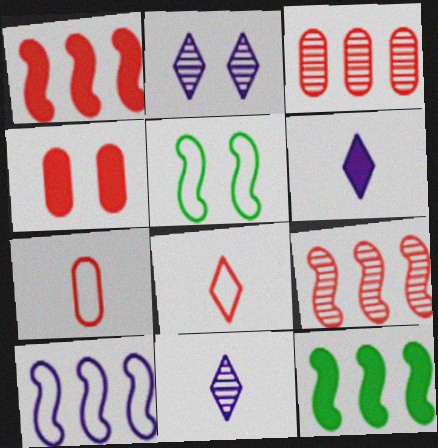[[2, 4, 5], 
[2, 7, 12], 
[3, 4, 7], 
[3, 5, 6], 
[4, 6, 12], 
[4, 8, 9], 
[9, 10, 12]]